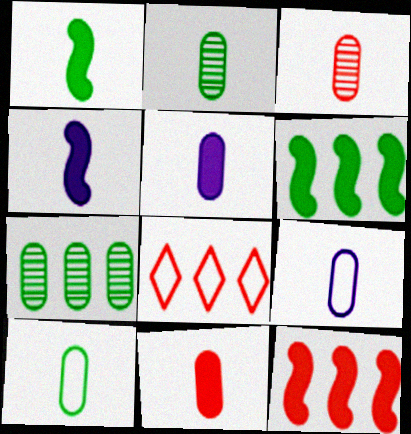[[2, 9, 11], 
[3, 5, 10]]